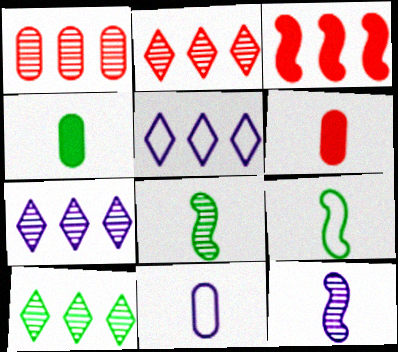[[2, 7, 10]]